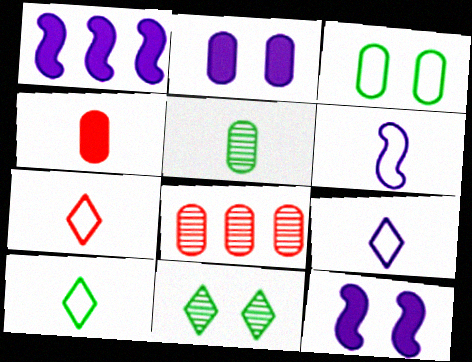[[7, 9, 10], 
[8, 10, 12]]